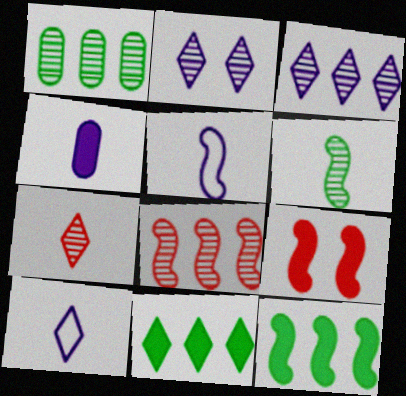[[1, 3, 8], 
[1, 9, 10], 
[4, 9, 11]]